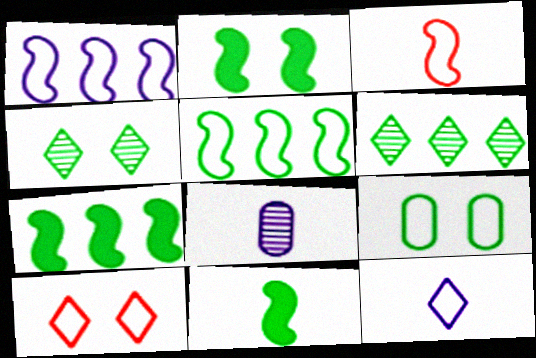[[2, 4, 9], 
[2, 7, 11], 
[6, 9, 11], 
[7, 8, 10]]